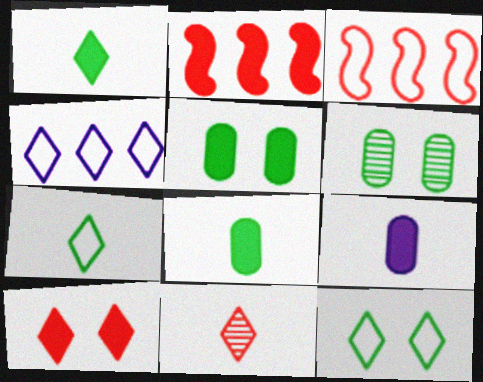[]